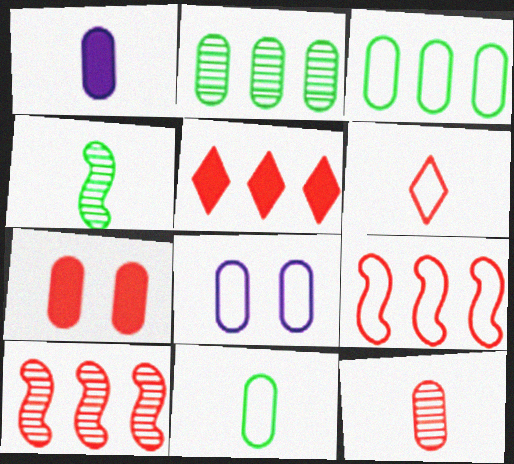[[1, 4, 6], 
[1, 11, 12], 
[4, 5, 8], 
[6, 7, 10]]